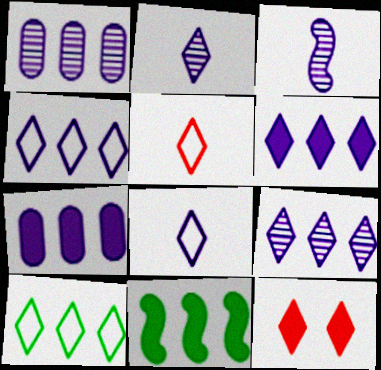[[2, 10, 12], 
[4, 6, 9]]